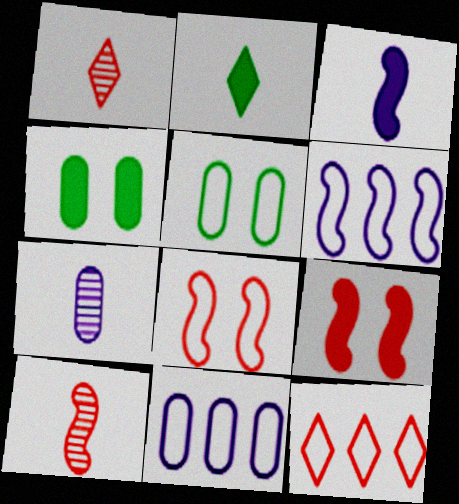[[1, 4, 6]]